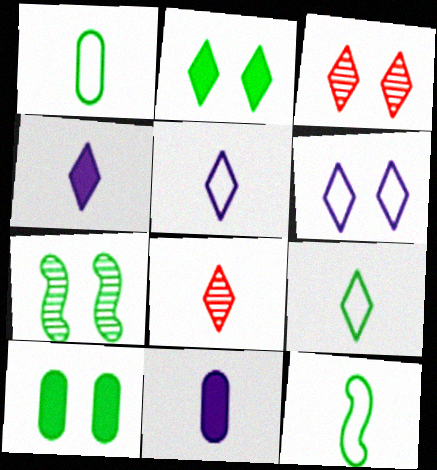[[1, 9, 12], 
[2, 3, 6], 
[4, 8, 9], 
[8, 11, 12]]